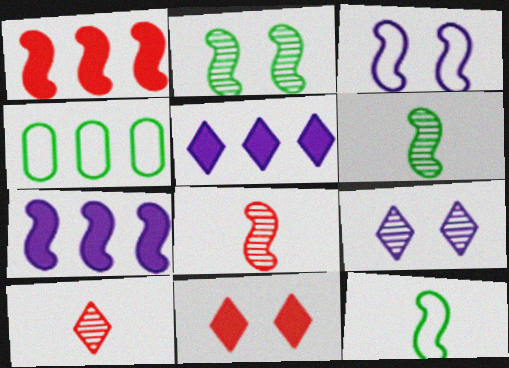[[1, 3, 6]]